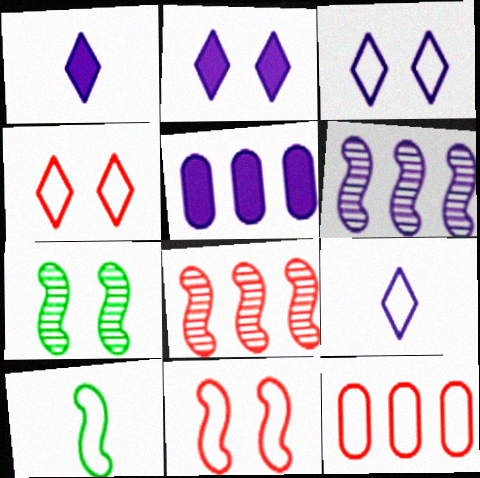[[1, 7, 12], 
[3, 10, 12]]